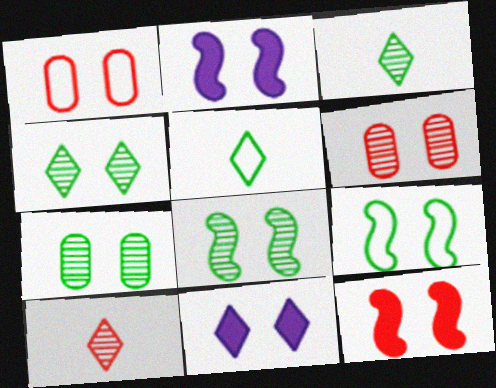[[1, 2, 4], 
[1, 8, 11], 
[4, 7, 8], 
[6, 9, 11]]